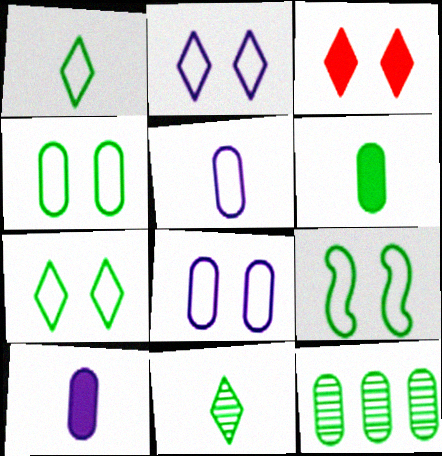[[4, 6, 12], 
[4, 7, 9]]